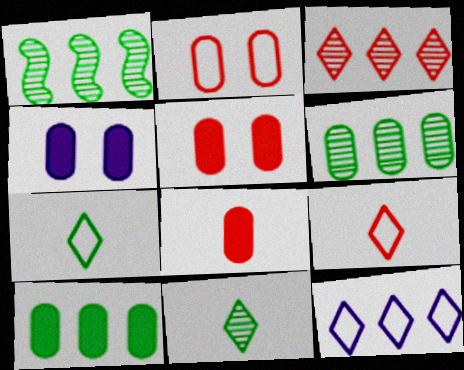[[1, 4, 9], 
[4, 8, 10]]